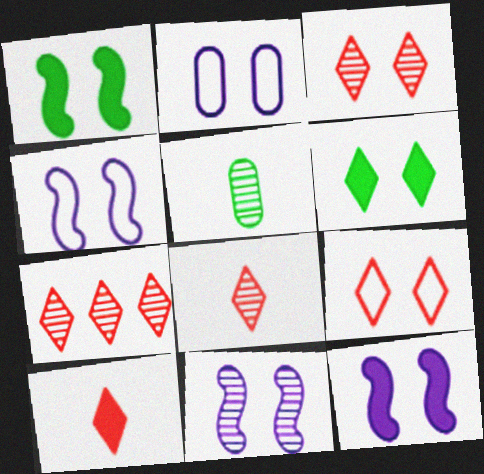[[1, 2, 3], 
[3, 7, 8], 
[4, 11, 12], 
[5, 7, 11], 
[7, 9, 10]]